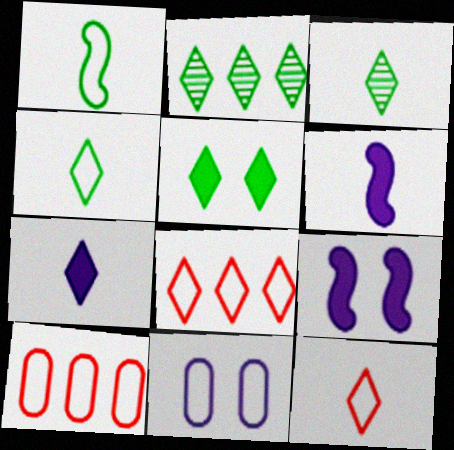[[1, 8, 11], 
[2, 4, 5], 
[3, 7, 12], 
[3, 9, 10]]